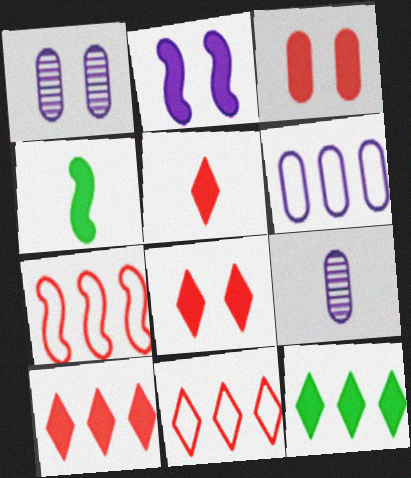[[1, 4, 11], 
[5, 8, 10]]